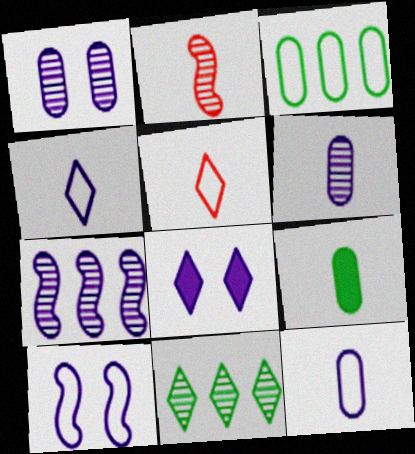[[1, 2, 11], 
[1, 8, 10], 
[2, 3, 8], 
[2, 4, 9], 
[3, 5, 10], 
[5, 8, 11], 
[7, 8, 12]]